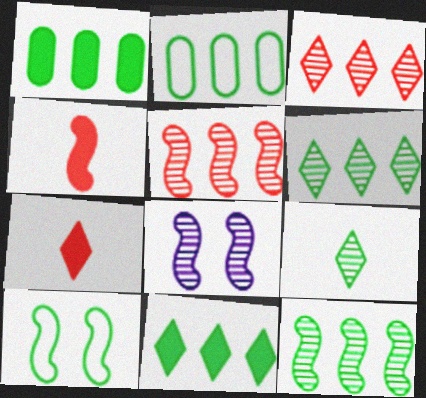[[1, 9, 10], 
[2, 7, 8], 
[2, 11, 12]]